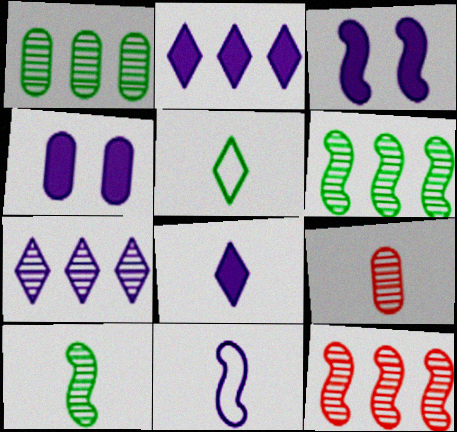[[1, 7, 12], 
[4, 5, 12], 
[4, 7, 11]]